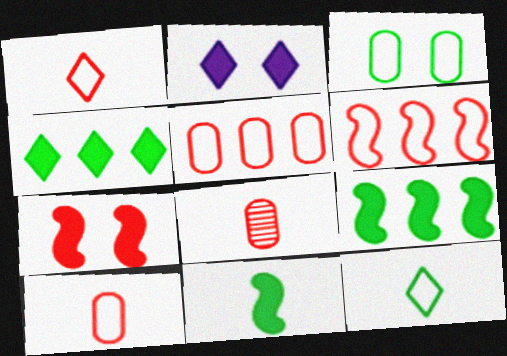[]